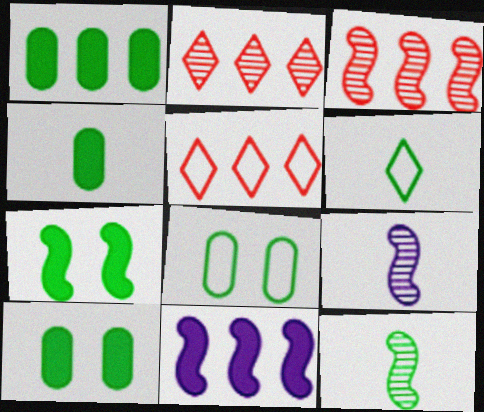[[1, 4, 10], 
[4, 6, 12], 
[5, 9, 10]]